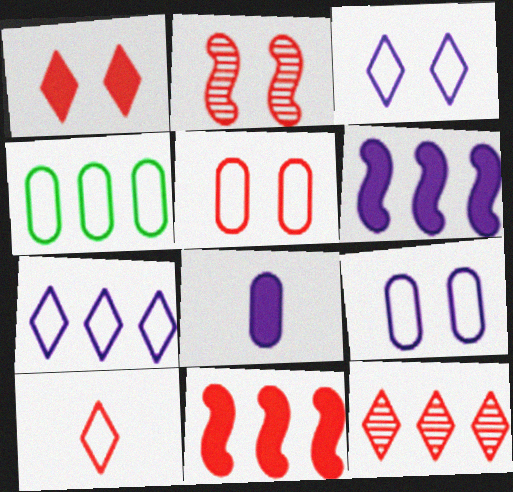[[1, 2, 5], 
[1, 10, 12], 
[4, 6, 12]]